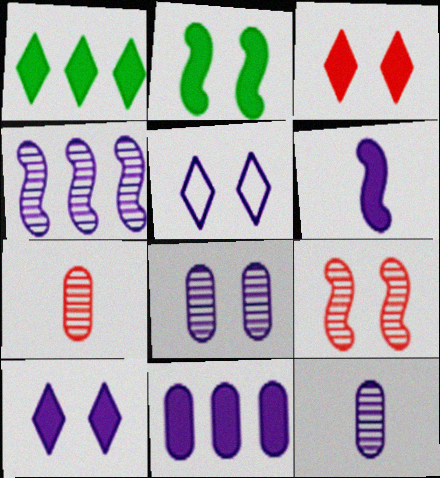[[6, 10, 11]]